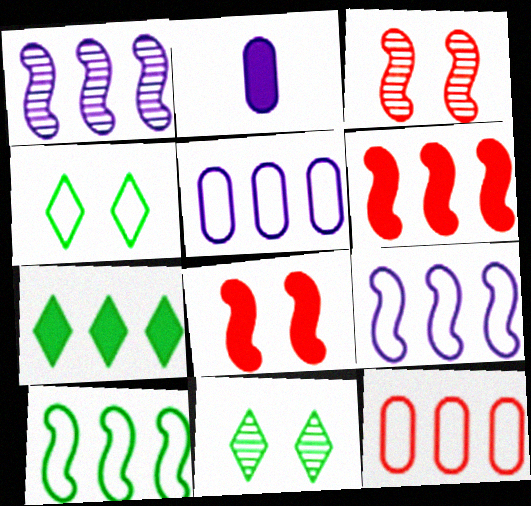[[1, 6, 10], 
[1, 7, 12], 
[2, 7, 8]]